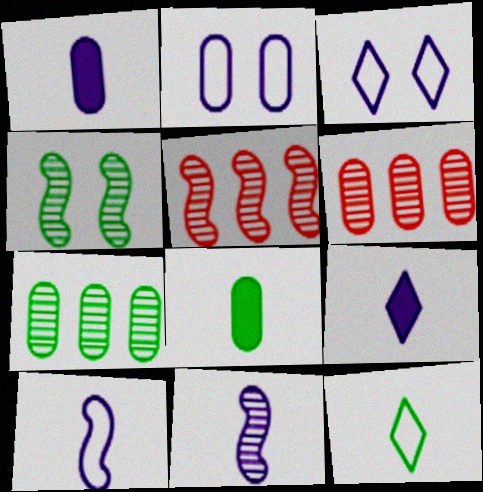[[2, 6, 8], 
[3, 5, 8], 
[4, 5, 11]]